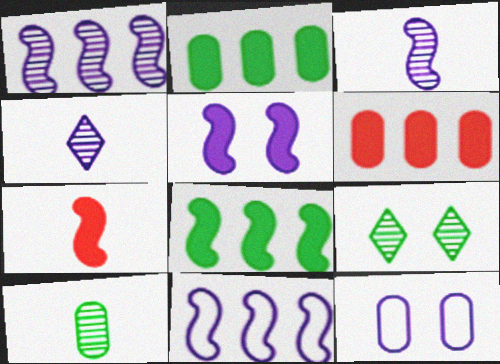[[3, 5, 11], 
[5, 7, 8], 
[6, 10, 12]]